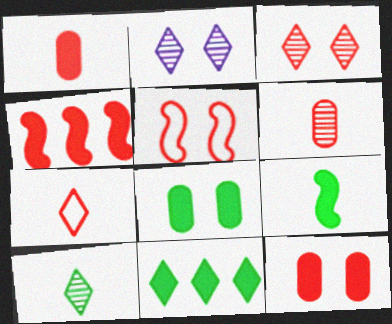[[2, 5, 8], 
[2, 7, 11], 
[3, 5, 12], 
[8, 9, 11]]